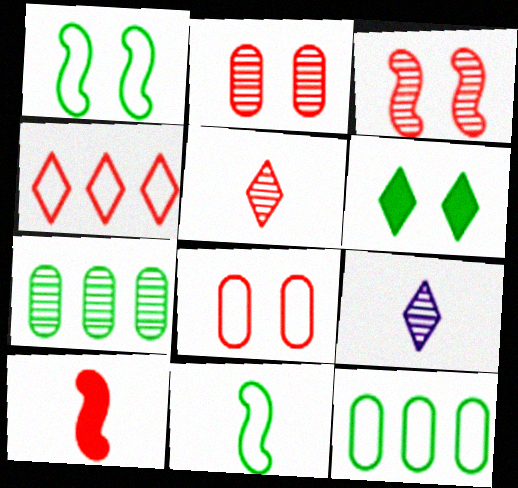[[2, 4, 10], 
[3, 7, 9], 
[4, 6, 9], 
[6, 7, 11]]